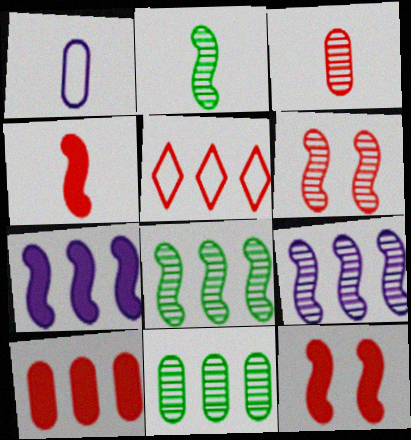[[2, 6, 9], 
[3, 5, 12], 
[5, 7, 11]]